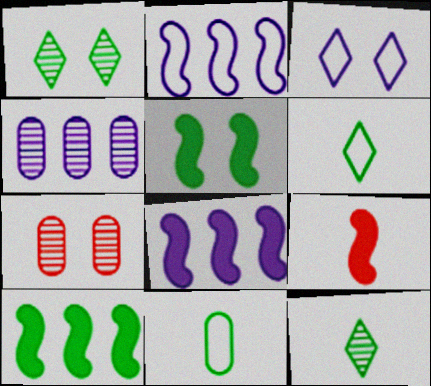[[1, 10, 11], 
[3, 5, 7], 
[5, 8, 9], 
[6, 7, 8]]